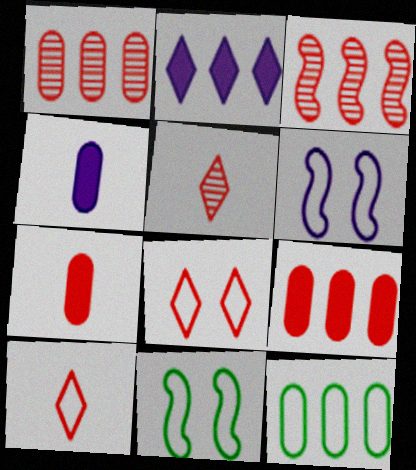[[2, 3, 12], 
[3, 7, 8], 
[6, 10, 12]]